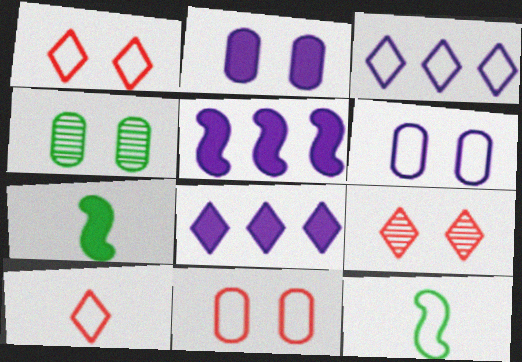[[2, 4, 11], 
[3, 11, 12], 
[4, 5, 10]]